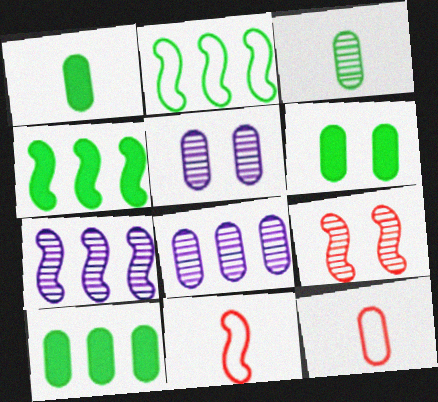[[1, 6, 10], 
[5, 10, 12], 
[6, 8, 12]]